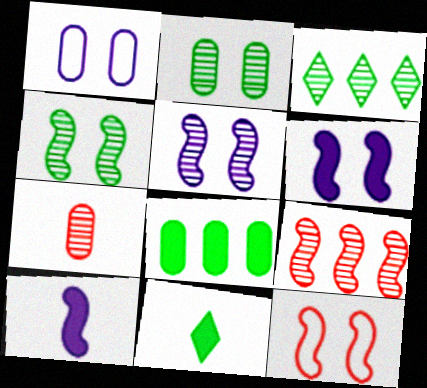[[1, 7, 8], 
[1, 9, 11], 
[3, 5, 7], 
[4, 6, 12]]